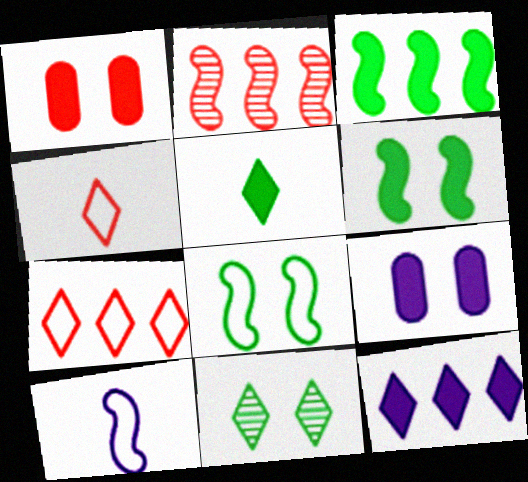[[1, 2, 4], 
[2, 6, 10], 
[4, 11, 12]]